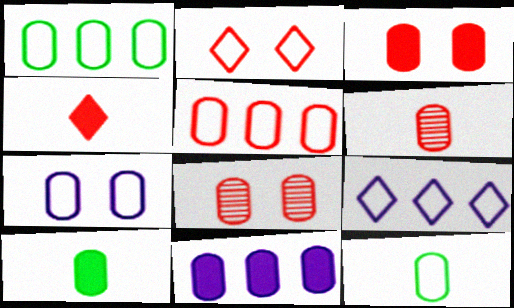[[3, 5, 6], 
[3, 10, 11], 
[5, 7, 12], 
[8, 11, 12]]